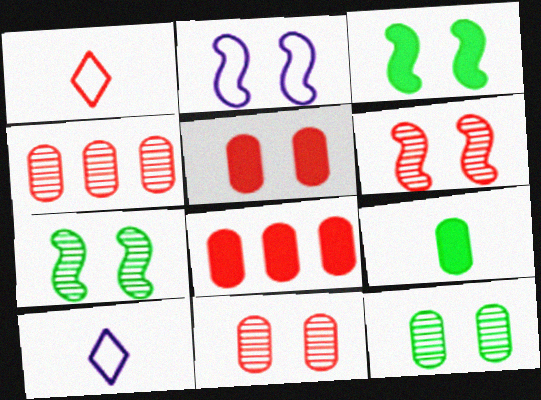[[1, 6, 8], 
[2, 3, 6], 
[3, 4, 10], 
[7, 8, 10]]